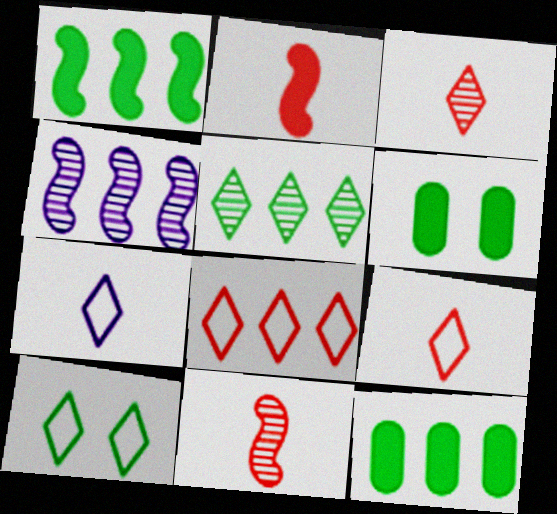[[4, 6, 9], 
[4, 8, 12], 
[7, 8, 10]]